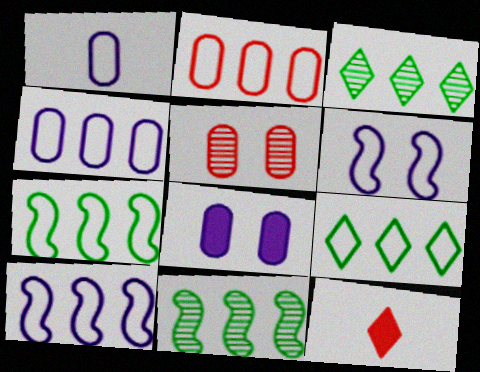[[2, 9, 10]]